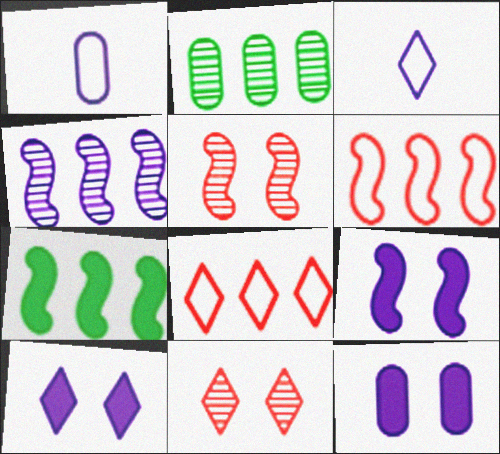[[1, 4, 10], 
[1, 7, 11], 
[3, 4, 12], 
[4, 6, 7], 
[9, 10, 12]]